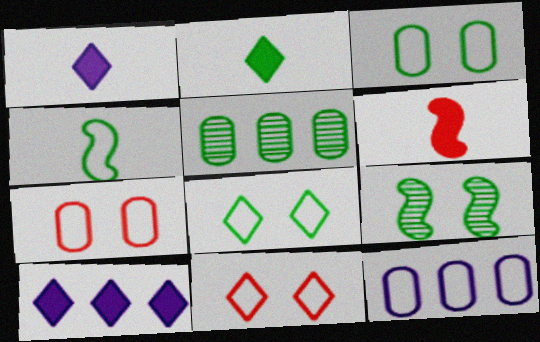[[4, 11, 12]]